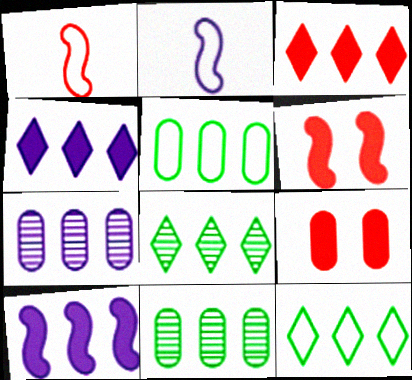[[2, 8, 9]]